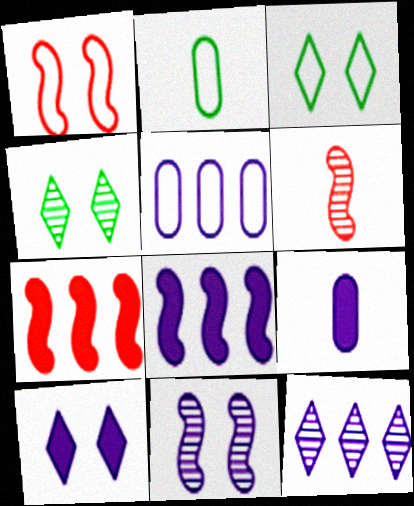[[1, 6, 7], 
[5, 8, 12], 
[8, 9, 10]]